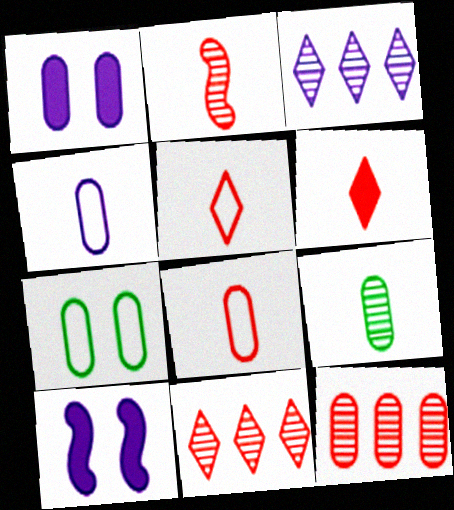[[2, 6, 8], 
[3, 4, 10]]